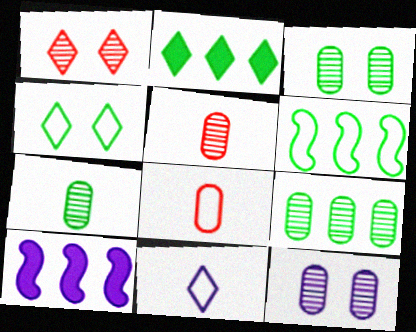[[1, 2, 11], 
[2, 6, 9], 
[3, 7, 9], 
[4, 5, 10], 
[5, 9, 12], 
[10, 11, 12]]